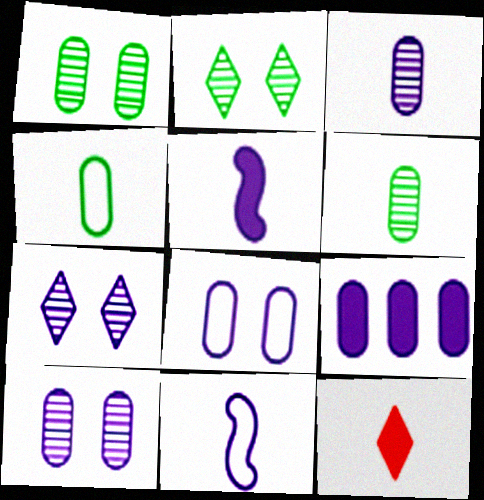[[3, 8, 9], 
[6, 11, 12], 
[7, 9, 11]]